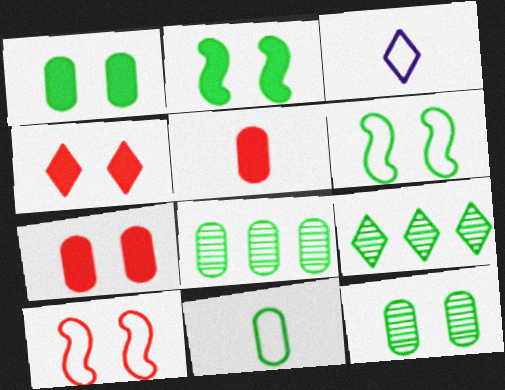[[1, 8, 11], 
[2, 9, 11], 
[3, 4, 9]]